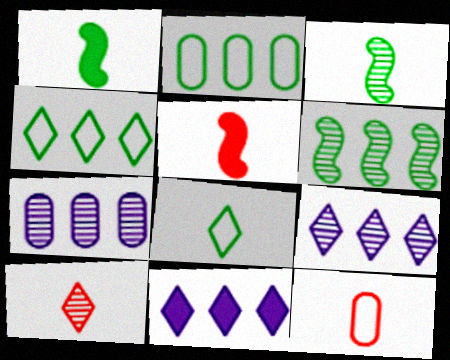[[5, 10, 12]]